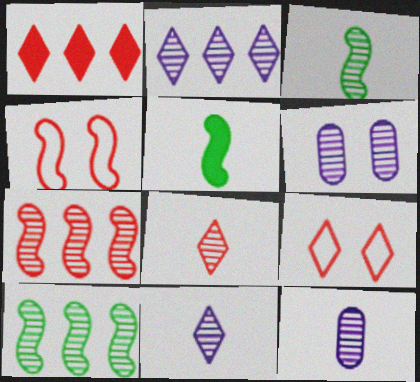[[1, 8, 9], 
[3, 8, 12], 
[6, 8, 10]]